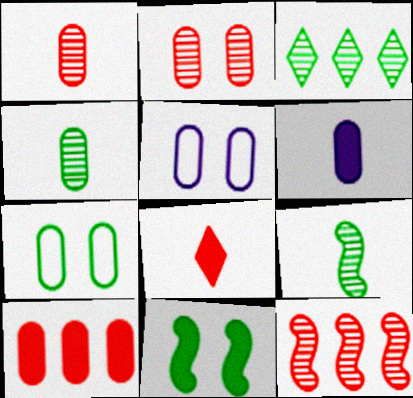[[4, 5, 10]]